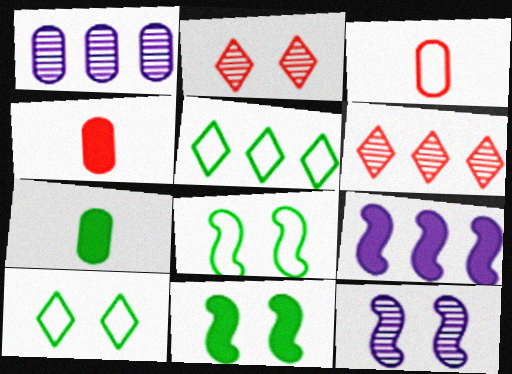[[4, 5, 12]]